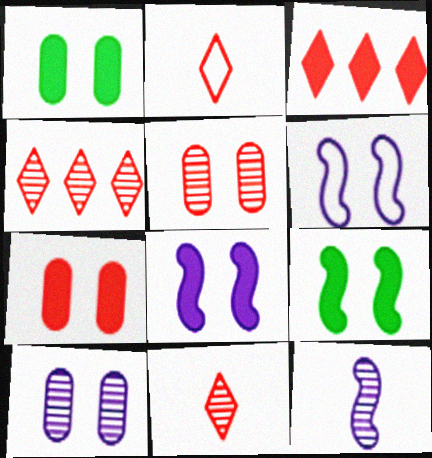[]